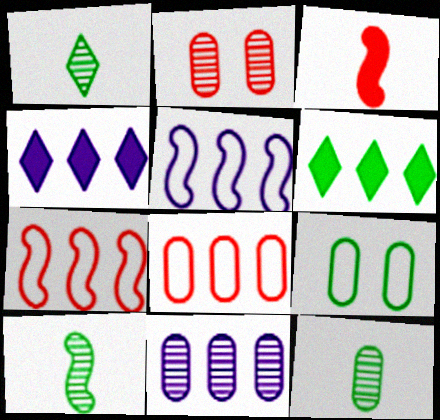[[1, 10, 12], 
[2, 11, 12], 
[4, 5, 11], 
[6, 7, 11], 
[6, 9, 10]]